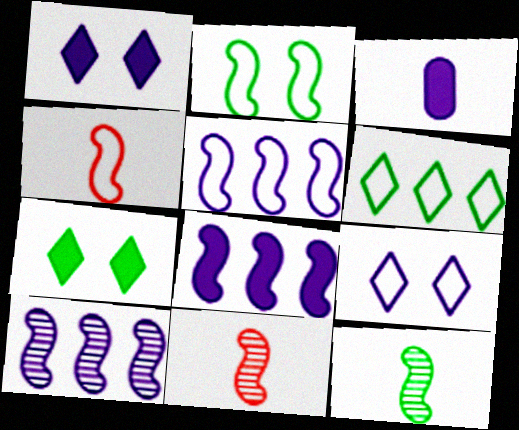[[1, 3, 8], 
[2, 4, 5], 
[2, 8, 11], 
[3, 9, 10], 
[5, 8, 10]]